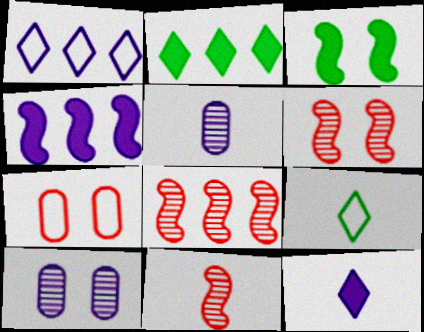[[6, 8, 11]]